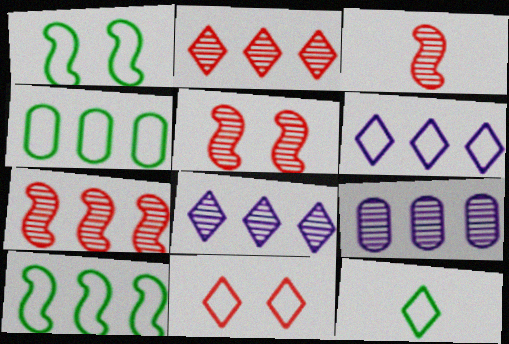[[1, 4, 12], 
[3, 5, 7], 
[6, 11, 12]]